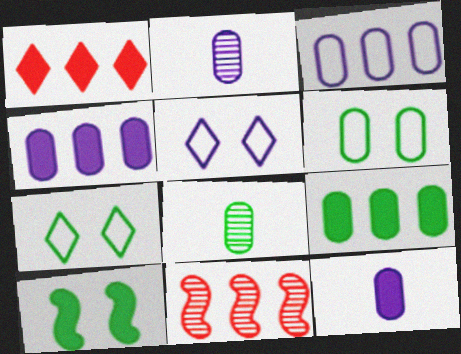[[1, 10, 12], 
[6, 8, 9], 
[7, 11, 12]]